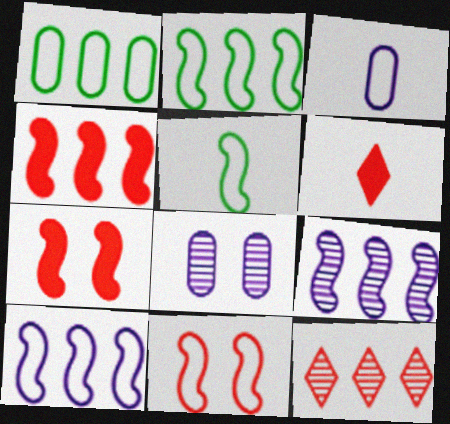[[2, 4, 9], 
[2, 6, 8], 
[5, 7, 9], 
[5, 10, 11]]